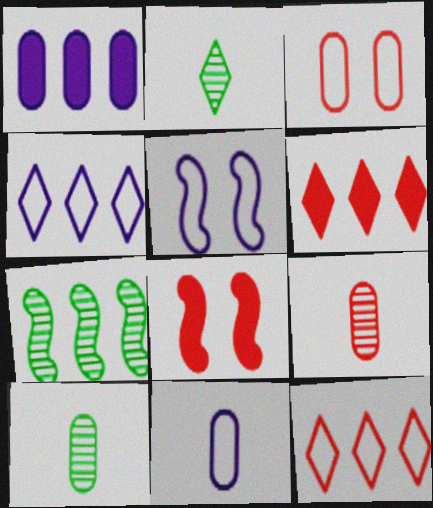[[1, 3, 10], 
[1, 7, 12], 
[4, 5, 11], 
[4, 8, 10], 
[5, 6, 10], 
[8, 9, 12]]